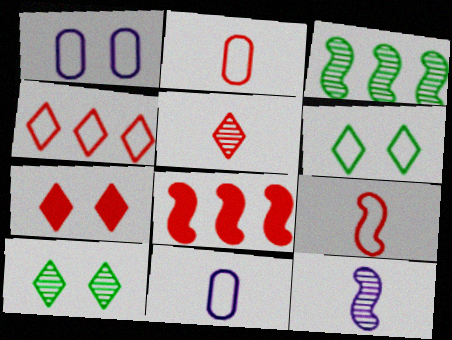[[3, 7, 11], 
[4, 5, 7], 
[8, 10, 11]]